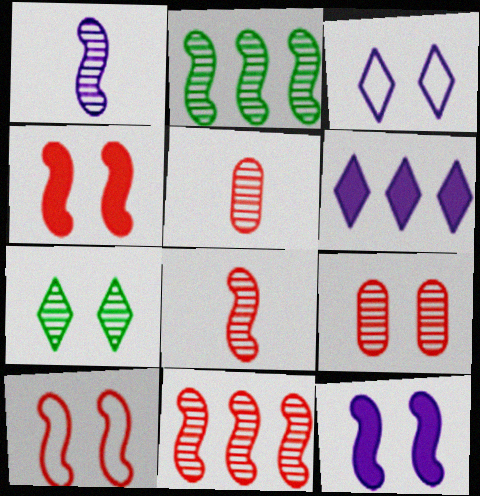[]